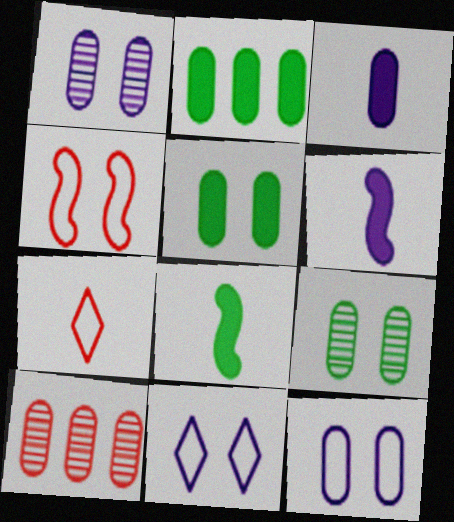[[8, 10, 11]]